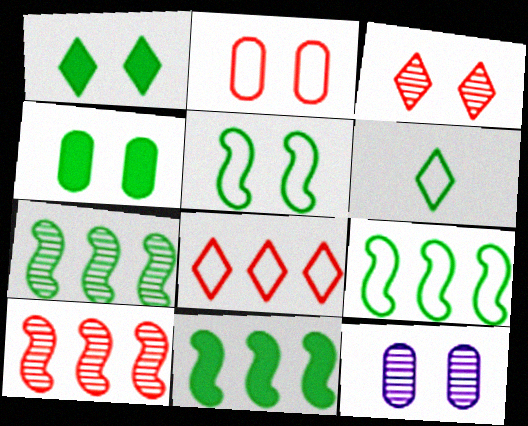[[2, 4, 12], 
[4, 6, 7], 
[7, 9, 11]]